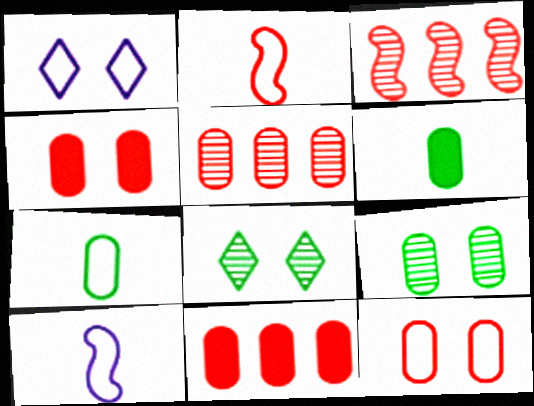[[1, 3, 6], 
[8, 10, 11]]